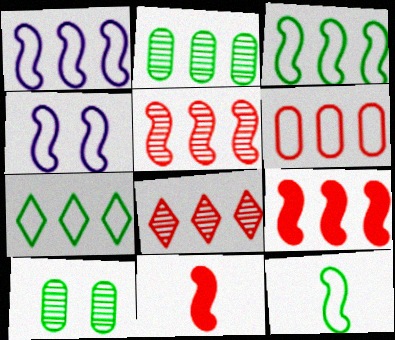[[1, 6, 7], 
[6, 8, 9]]